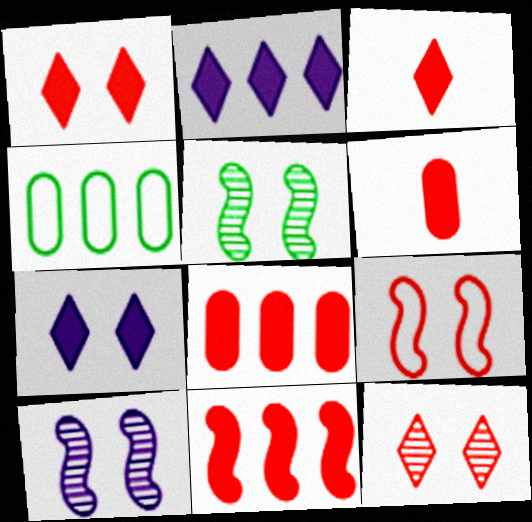[[1, 6, 11], 
[3, 4, 10]]